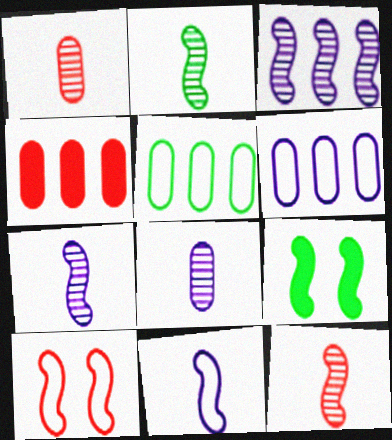[[2, 7, 12]]